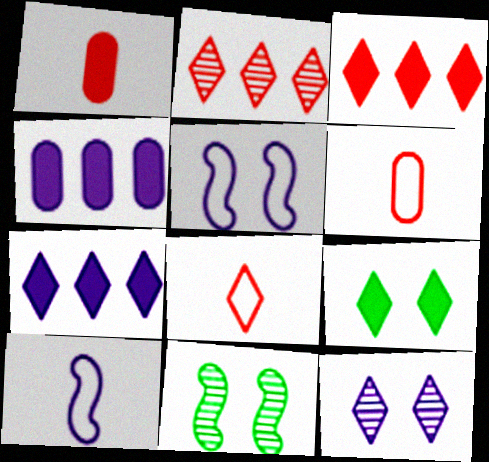[[4, 8, 11], 
[4, 10, 12], 
[6, 7, 11]]